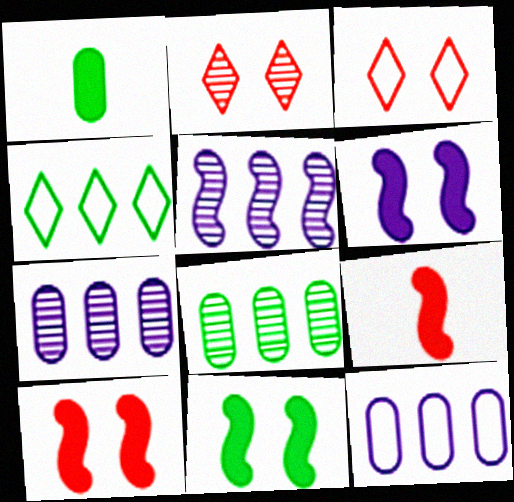[[1, 3, 5], 
[6, 10, 11]]